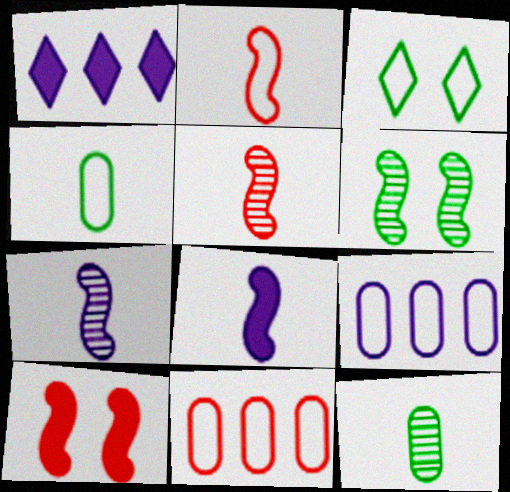[[2, 3, 9]]